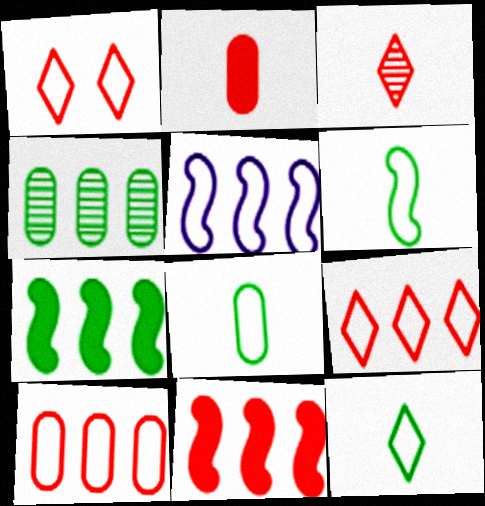[[1, 5, 8], 
[6, 8, 12]]